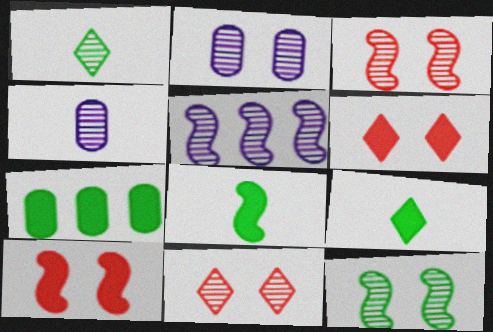[[2, 11, 12]]